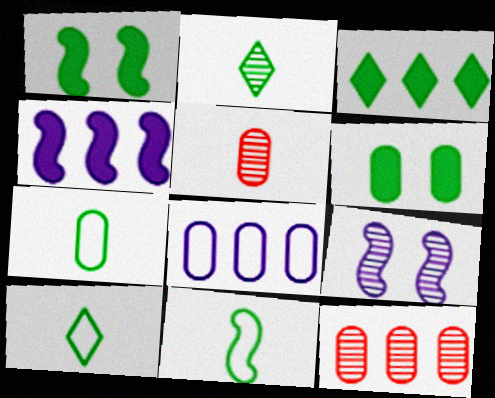[[2, 9, 12], 
[5, 6, 8], 
[7, 10, 11]]